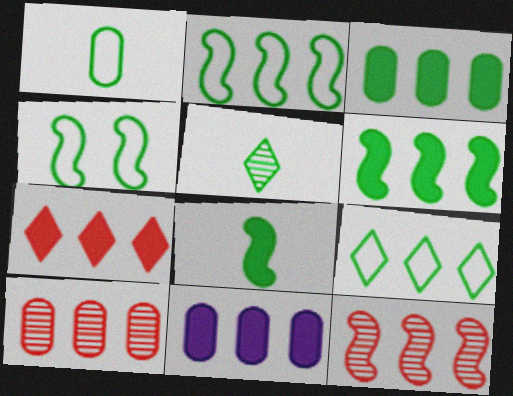[[1, 4, 9], 
[1, 5, 8], 
[3, 4, 5], 
[6, 7, 11], 
[9, 11, 12]]